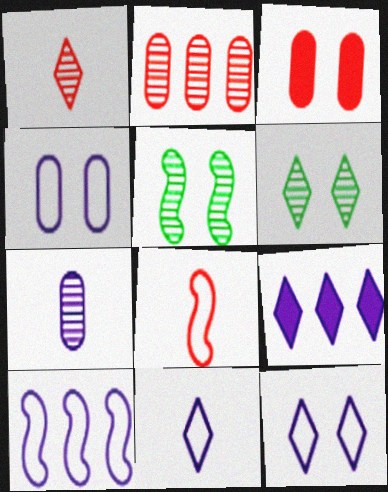[[3, 5, 12], 
[4, 10, 11]]